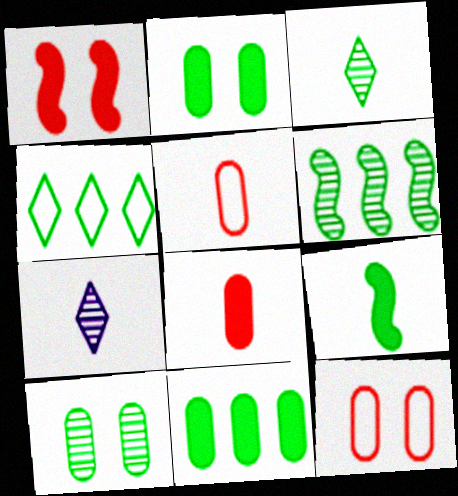[[3, 6, 10], 
[4, 6, 11], 
[4, 9, 10], 
[5, 7, 9]]